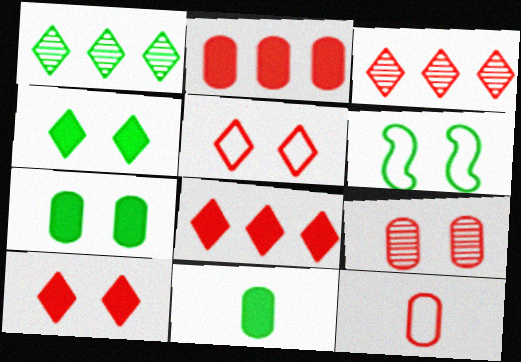[[1, 6, 11], 
[2, 9, 12]]